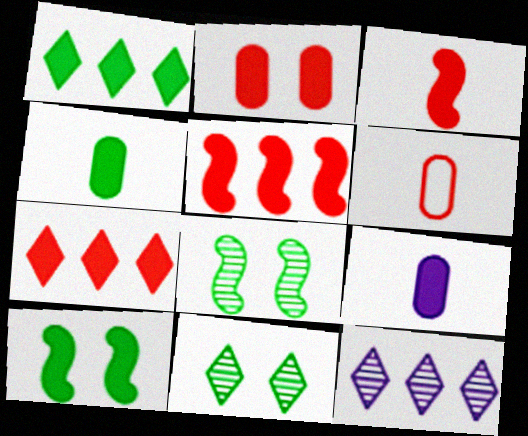[[1, 4, 10], 
[2, 3, 7], 
[6, 10, 12], 
[7, 9, 10]]